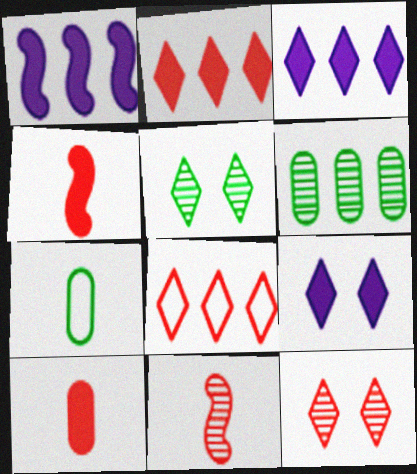[[1, 6, 8], 
[1, 7, 12]]